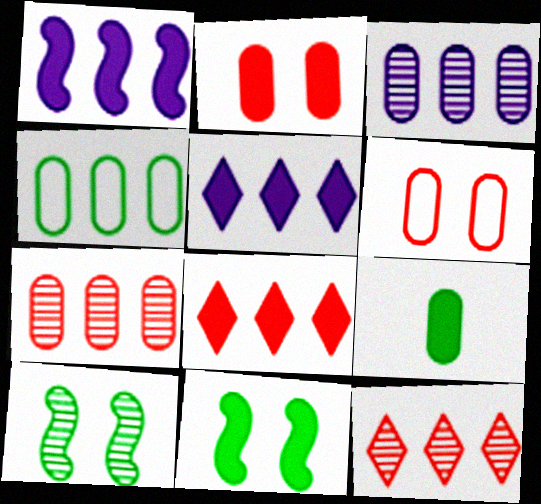[[1, 4, 12], 
[3, 6, 9]]